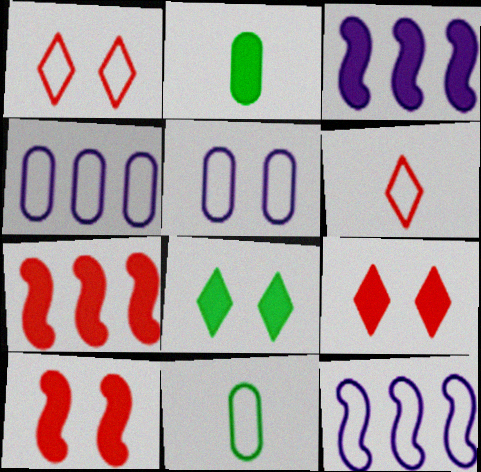[[1, 11, 12], 
[2, 3, 9]]